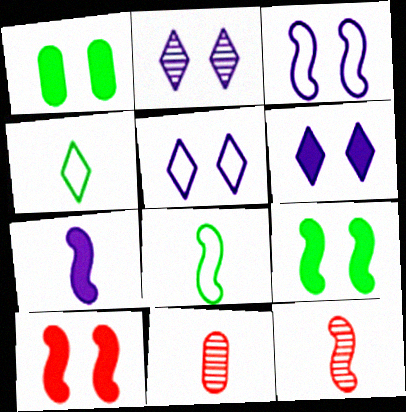[[1, 6, 10], 
[2, 5, 6], 
[4, 7, 11], 
[7, 8, 12]]